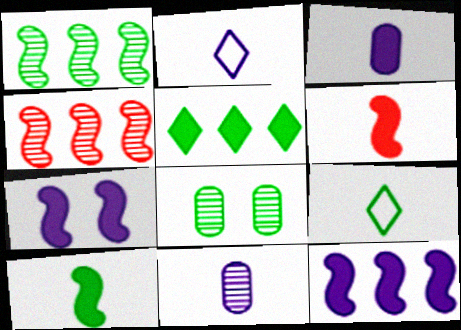[[6, 9, 11]]